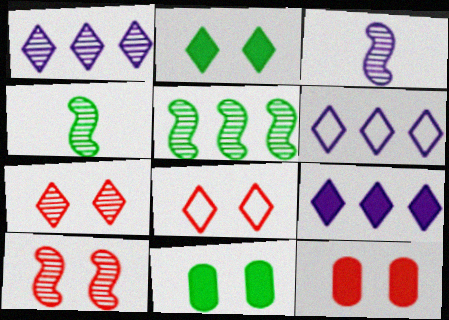[[1, 6, 9], 
[3, 5, 10], 
[4, 6, 12], 
[8, 10, 12]]